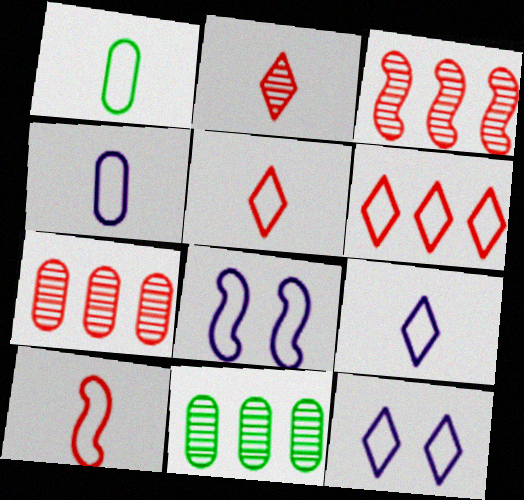[[1, 6, 8], 
[1, 9, 10]]